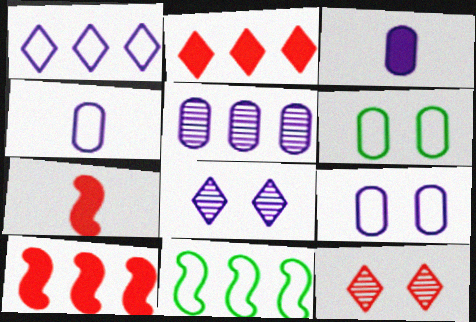[[2, 5, 11], 
[3, 5, 9], 
[3, 11, 12]]